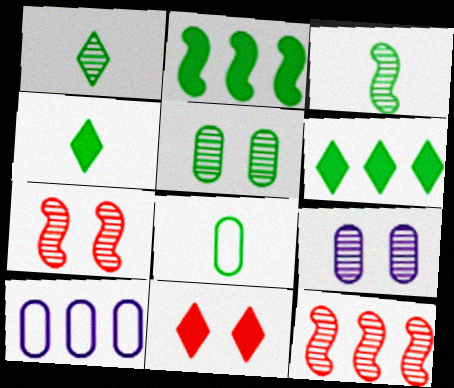[[1, 9, 12], 
[3, 4, 8], 
[3, 10, 11], 
[4, 7, 10], 
[6, 10, 12]]